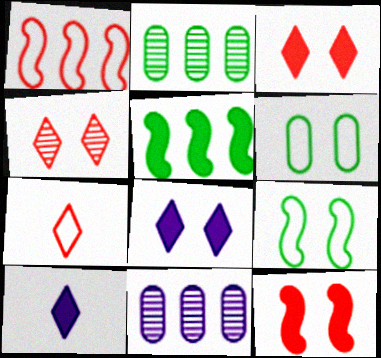[]